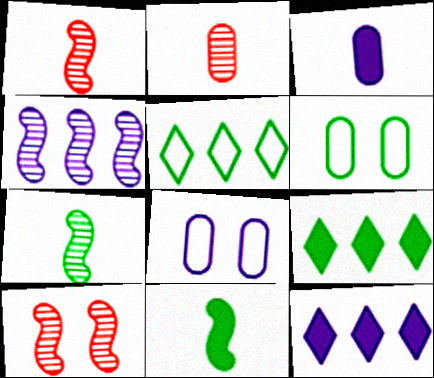[[1, 6, 12], 
[1, 8, 9], 
[3, 5, 10], 
[4, 7, 10], 
[6, 7, 9]]